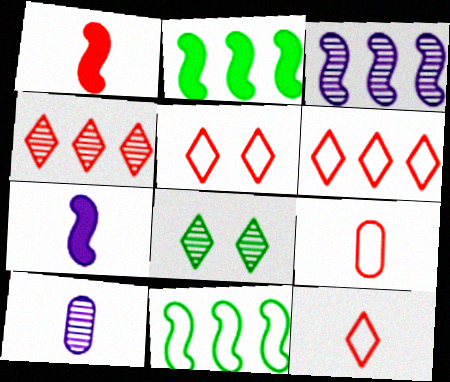[[2, 5, 10], 
[5, 6, 12]]